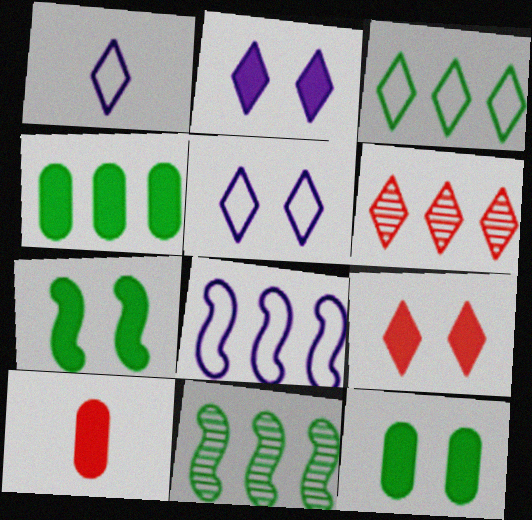[[3, 4, 11], 
[4, 6, 8], 
[5, 10, 11]]